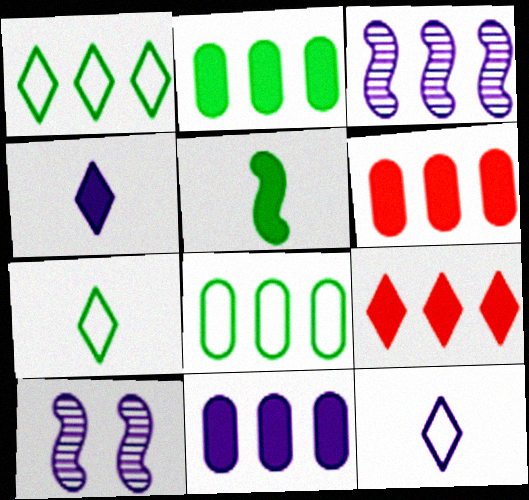[[1, 3, 6], 
[2, 6, 11], 
[3, 8, 9], 
[6, 7, 10], 
[10, 11, 12]]